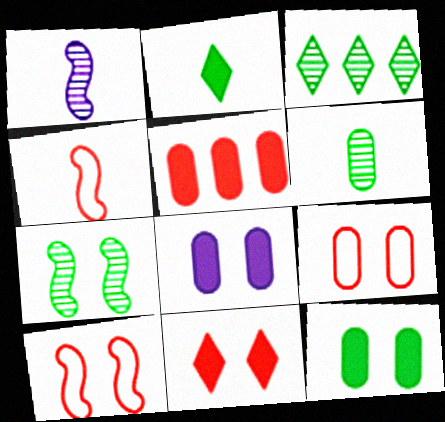[[3, 4, 8], 
[3, 6, 7]]